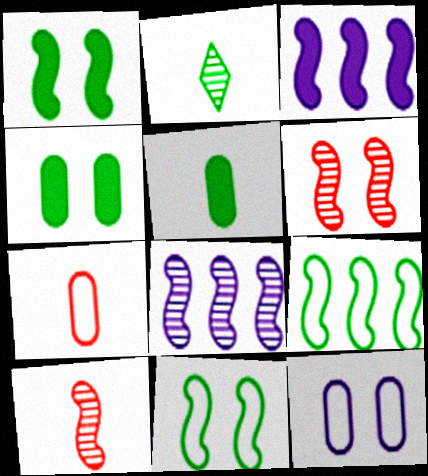[[2, 4, 9], 
[3, 10, 11]]